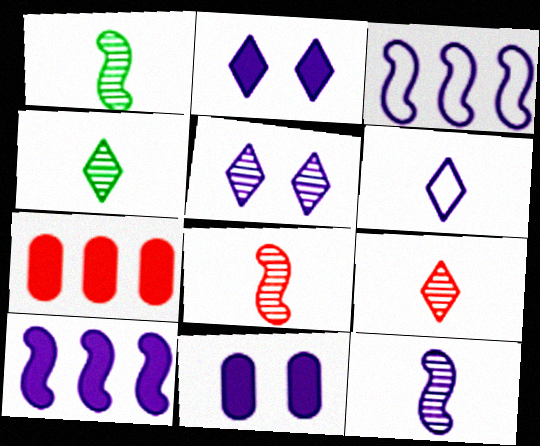[[1, 8, 12]]